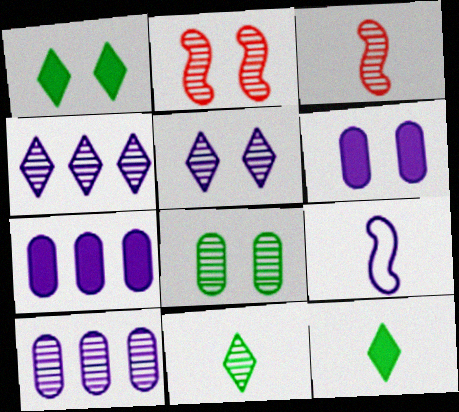[[2, 5, 8], 
[2, 10, 11], 
[3, 4, 8], 
[4, 6, 9], 
[5, 7, 9]]